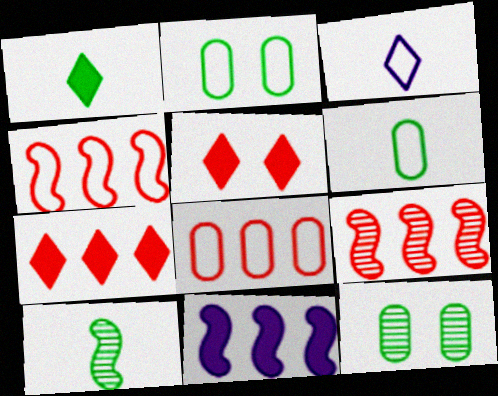[[1, 6, 10], 
[2, 3, 4], 
[7, 8, 9]]